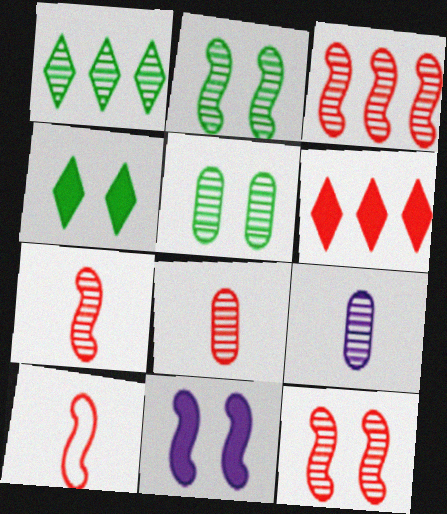[[1, 9, 12], 
[3, 7, 12]]